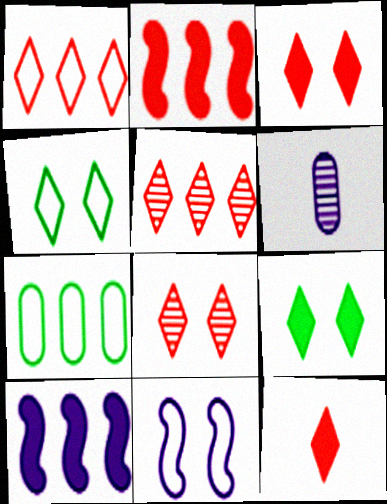[[1, 8, 12], 
[2, 4, 6], 
[5, 7, 10]]